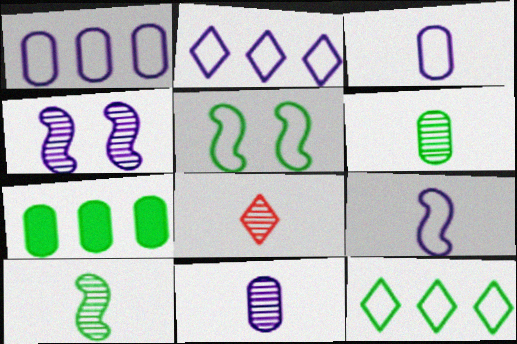[[8, 10, 11]]